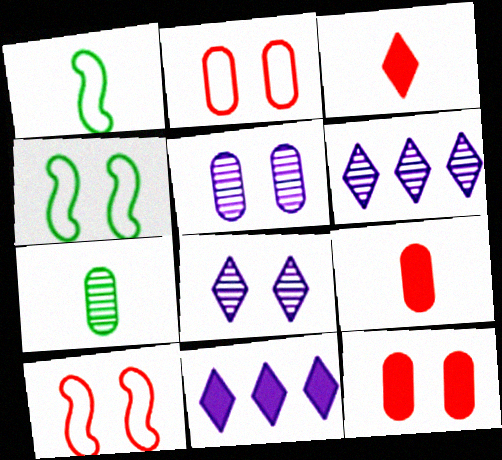[[1, 6, 12], 
[4, 6, 9], 
[4, 8, 12], 
[7, 10, 11]]